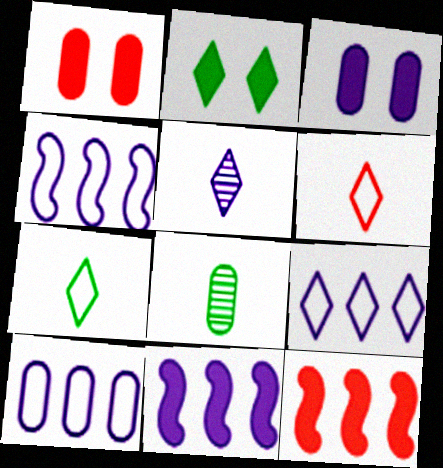[[1, 8, 10], 
[3, 4, 5], 
[4, 9, 10]]